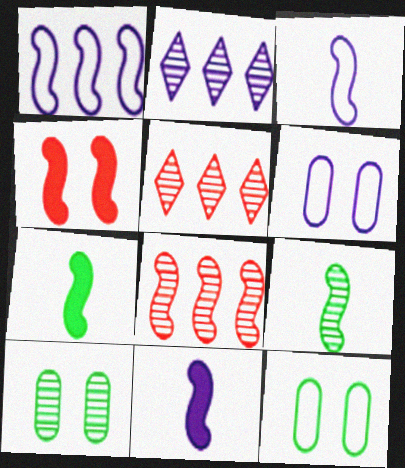[[1, 4, 9], 
[2, 6, 11], 
[5, 6, 7], 
[5, 11, 12]]